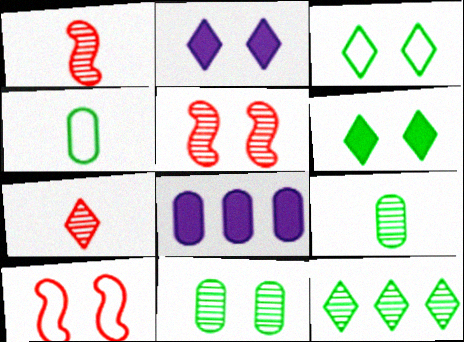[[1, 3, 8], 
[2, 10, 11]]